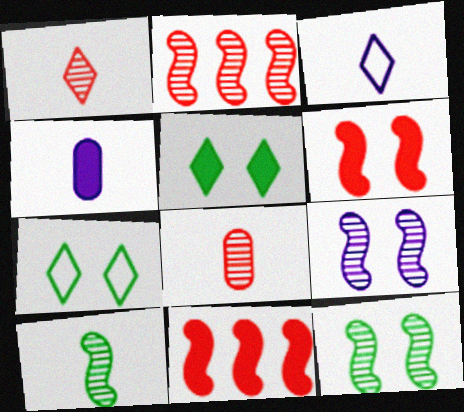[[2, 4, 7], 
[2, 9, 10], 
[4, 5, 11]]